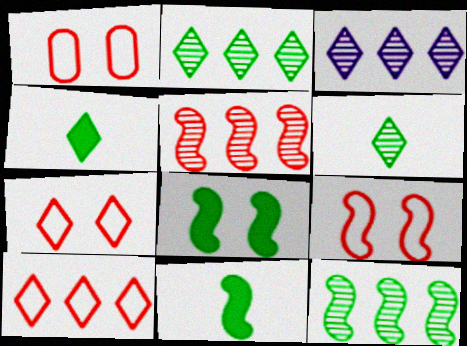[[1, 3, 11], 
[1, 7, 9], 
[3, 4, 7]]